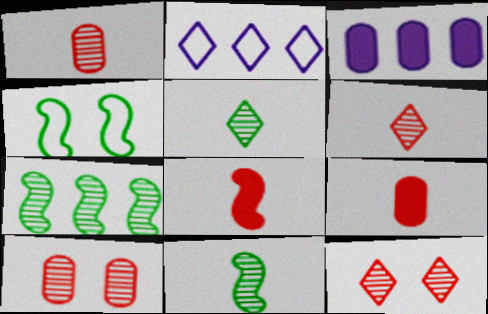[[3, 4, 6]]